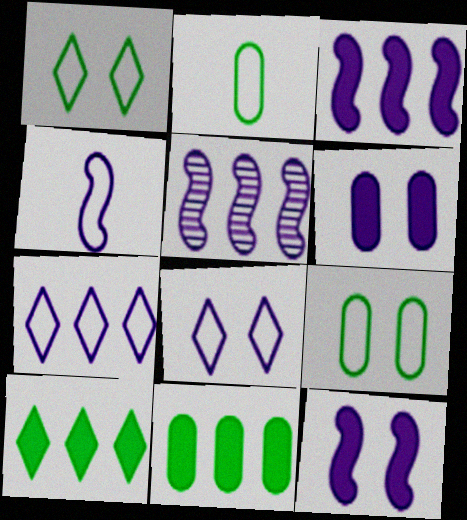[[4, 5, 12]]